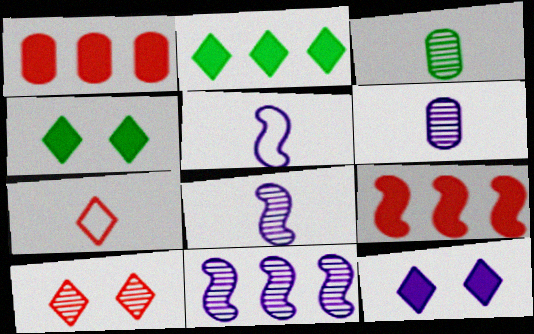[[3, 10, 11]]